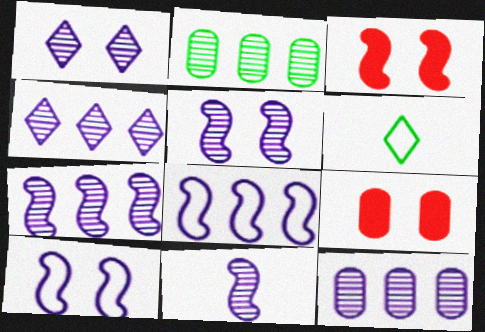[[1, 11, 12], 
[3, 6, 12], 
[4, 7, 12], 
[5, 7, 11], 
[6, 7, 9]]